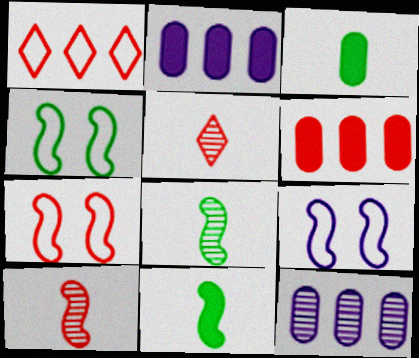[[2, 4, 5], 
[4, 7, 9], 
[5, 6, 7]]